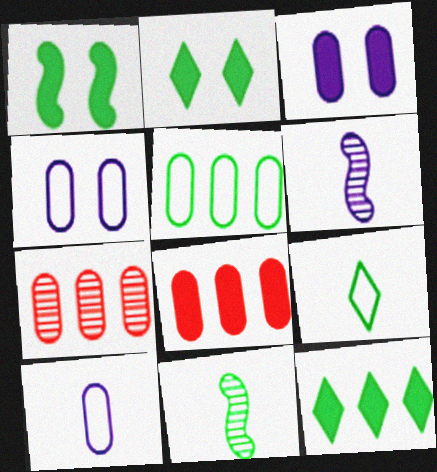[[2, 5, 11]]